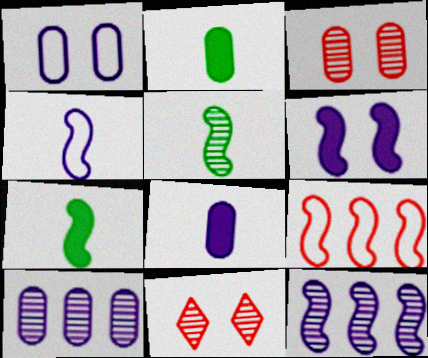[[1, 8, 10], 
[4, 6, 12], 
[5, 6, 9], 
[5, 10, 11]]